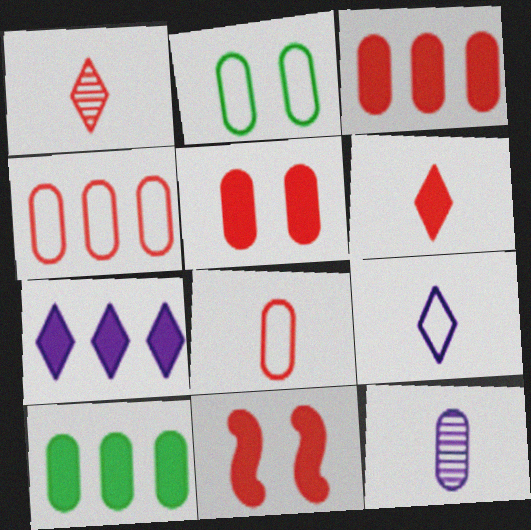[[1, 4, 11], 
[2, 3, 12], 
[3, 6, 11]]